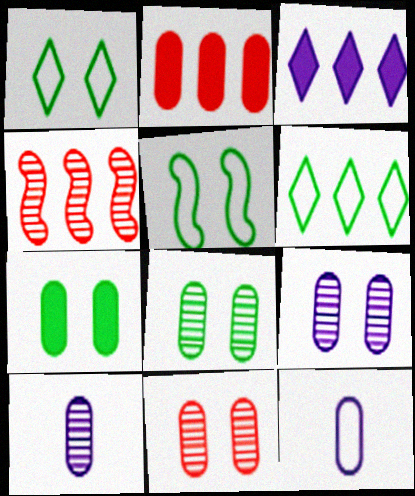[[2, 8, 12], 
[8, 9, 11]]